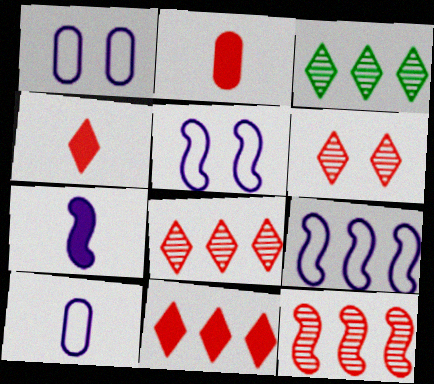[[2, 3, 5]]